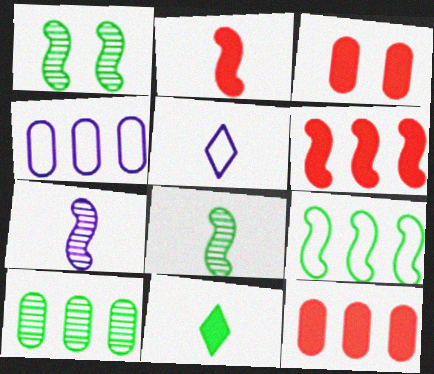[[1, 5, 12], 
[4, 10, 12]]